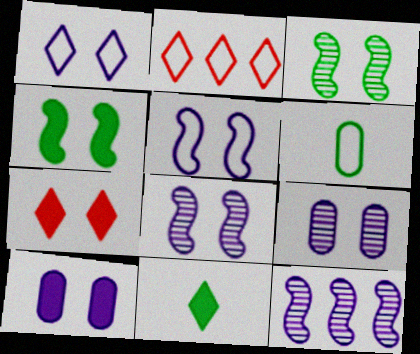[[1, 8, 10], 
[2, 5, 6], 
[4, 7, 10], 
[6, 7, 12]]